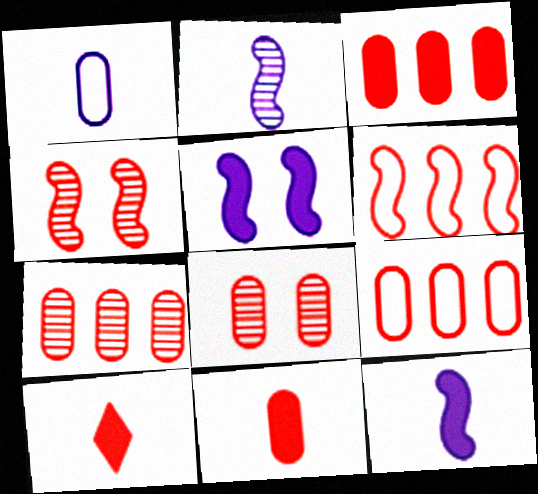[[3, 7, 9], 
[4, 9, 10], 
[6, 8, 10], 
[8, 9, 11]]